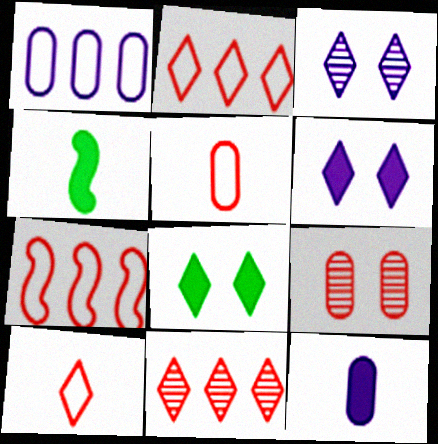[]